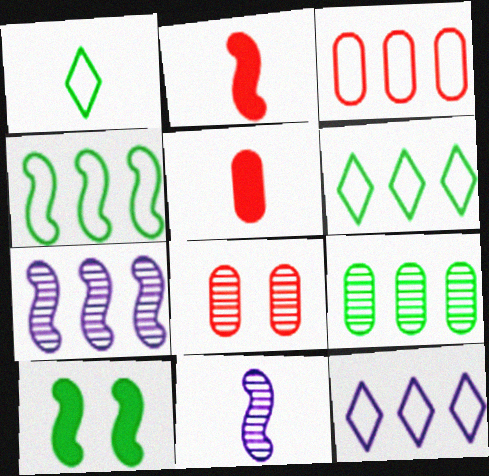[[1, 5, 11], 
[1, 9, 10], 
[3, 4, 12], 
[3, 5, 8]]